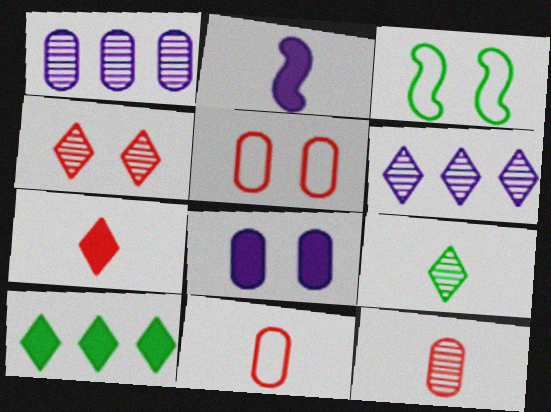[[1, 3, 7], 
[2, 9, 11], 
[3, 4, 8], 
[4, 6, 9]]